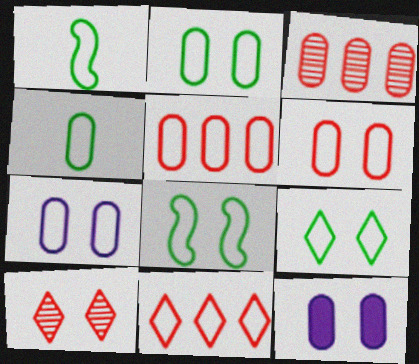[[1, 7, 11], 
[2, 6, 7], 
[2, 8, 9], 
[3, 4, 12], 
[4, 5, 7], 
[8, 10, 12]]